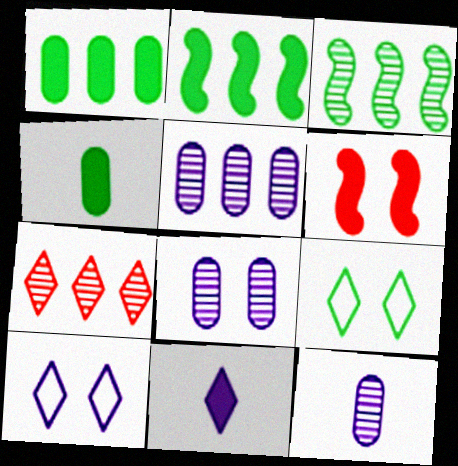[[1, 6, 11], 
[3, 4, 9], 
[3, 5, 7], 
[5, 8, 12], 
[6, 8, 9], 
[7, 9, 11]]